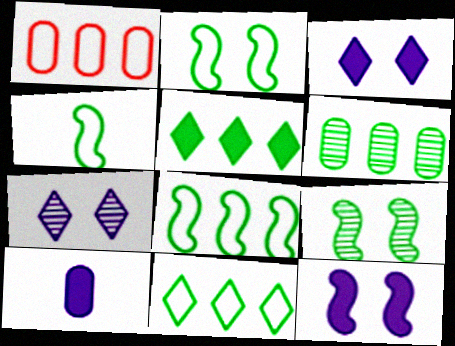[[2, 4, 8], 
[5, 6, 8]]